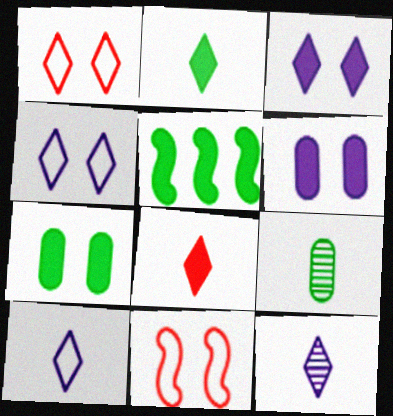[[2, 5, 7], 
[5, 6, 8]]